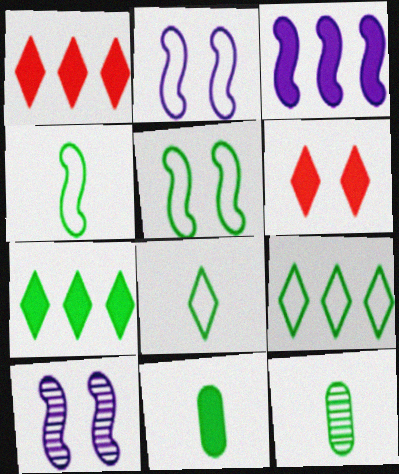[[1, 2, 12], 
[3, 6, 11], 
[5, 7, 12]]